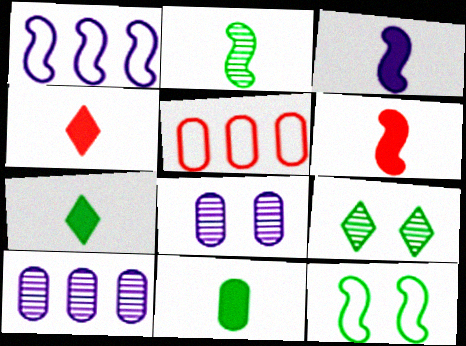[[3, 4, 11], 
[3, 5, 9], 
[4, 10, 12], 
[5, 8, 11]]